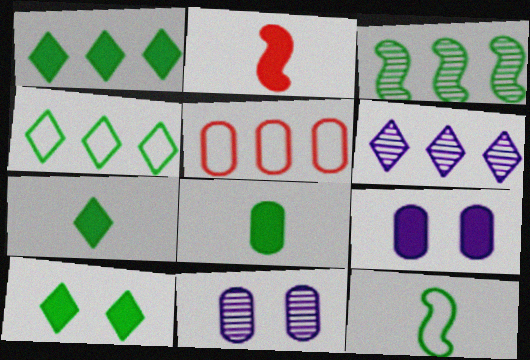[[1, 2, 9], 
[1, 7, 10], 
[2, 4, 11], 
[5, 8, 11]]